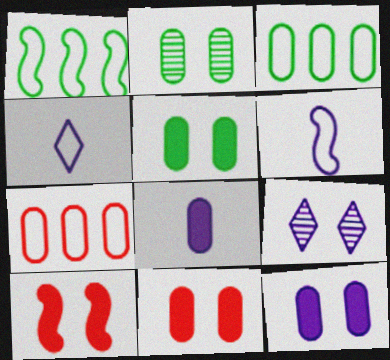[[2, 7, 8], 
[5, 11, 12]]